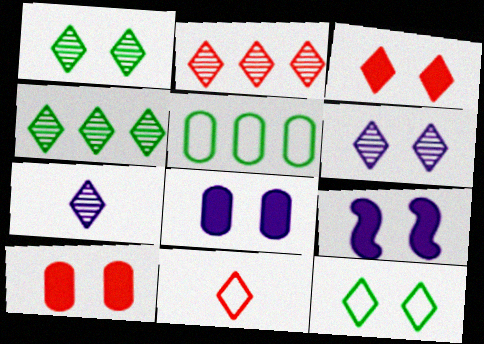[[1, 2, 7], 
[2, 3, 11], 
[3, 6, 12]]